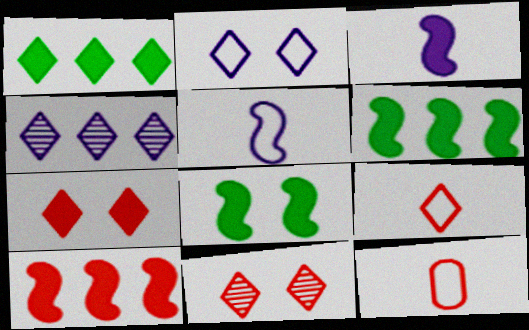[[3, 8, 10], 
[4, 8, 12], 
[10, 11, 12]]